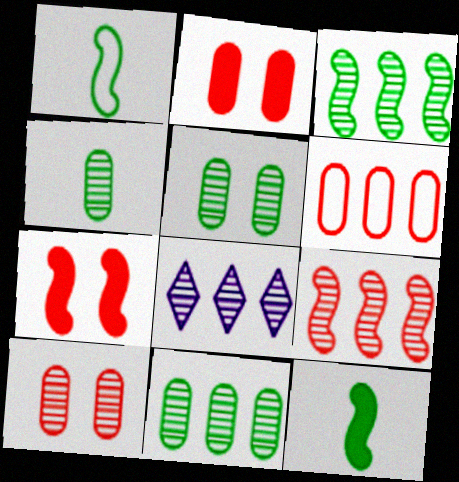[[1, 2, 8], 
[4, 5, 11], 
[8, 9, 11]]